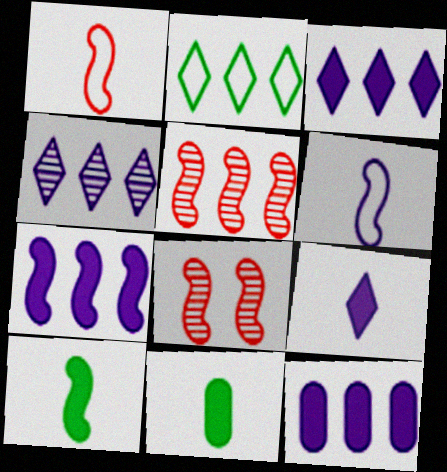[[2, 5, 12], 
[3, 7, 12]]